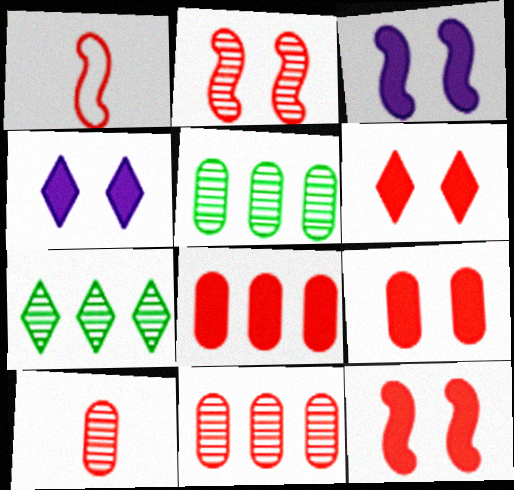[[1, 4, 5], 
[1, 6, 11], 
[6, 9, 12]]